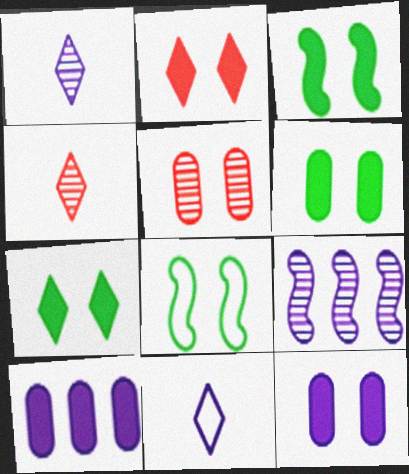[[2, 3, 12], 
[3, 6, 7], 
[4, 8, 10], 
[9, 11, 12]]